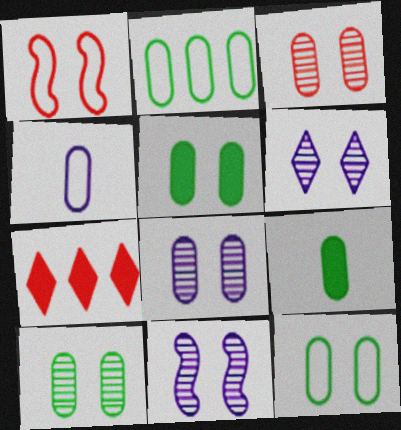[[1, 5, 6], 
[2, 9, 10], 
[3, 8, 10], 
[5, 10, 12], 
[6, 8, 11]]